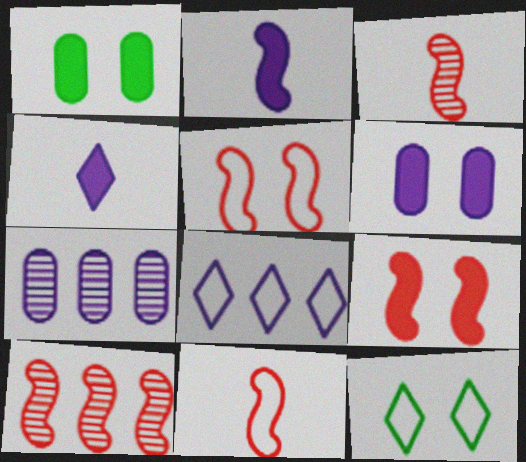[[1, 3, 8], 
[9, 10, 11]]